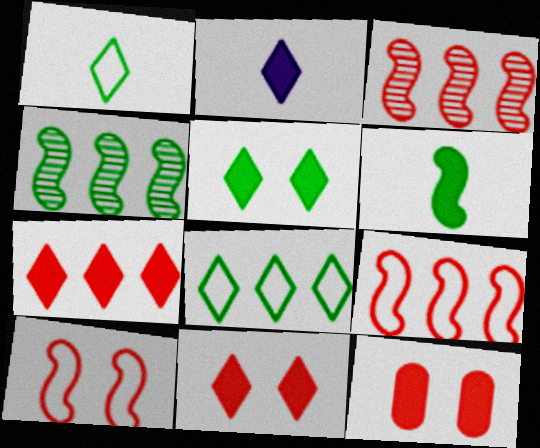[[2, 5, 7]]